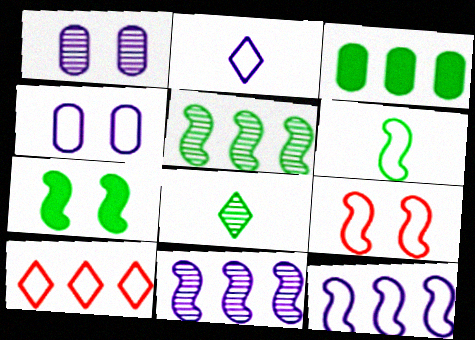[[2, 4, 12], 
[3, 10, 11], 
[4, 6, 10], 
[5, 6, 7], 
[6, 9, 12]]